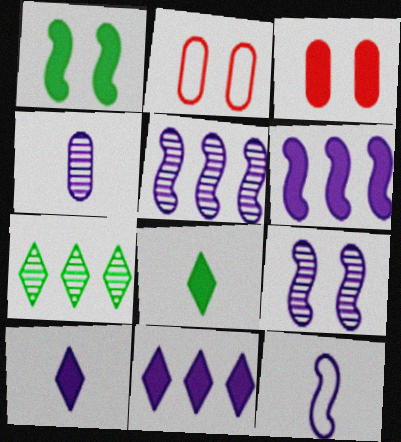[[2, 5, 8], 
[3, 6, 8], 
[3, 7, 12], 
[4, 10, 12], 
[6, 9, 12]]